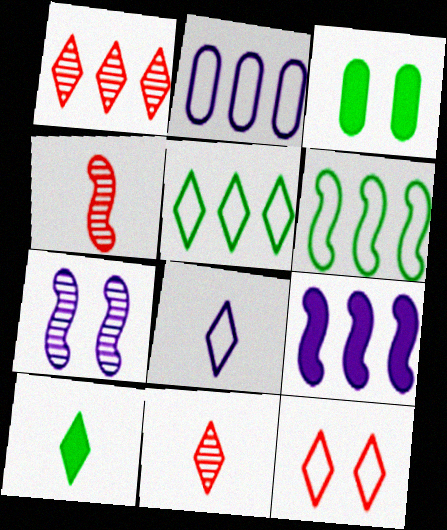[[3, 7, 12], 
[5, 8, 12], 
[8, 10, 11]]